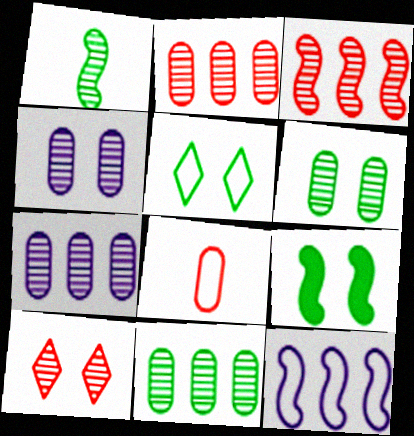[[1, 7, 10], 
[2, 7, 11], 
[5, 6, 9], 
[5, 8, 12]]